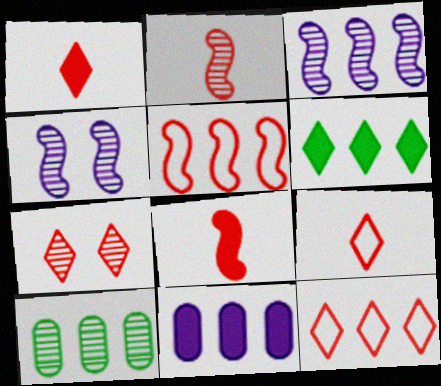[[1, 7, 12]]